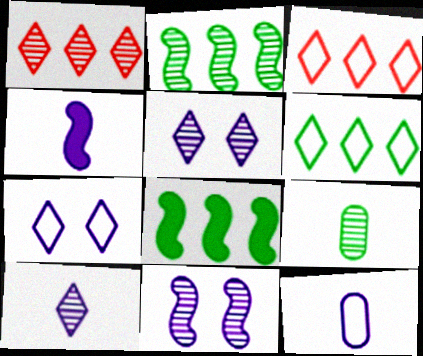[[1, 9, 11], 
[4, 10, 12]]